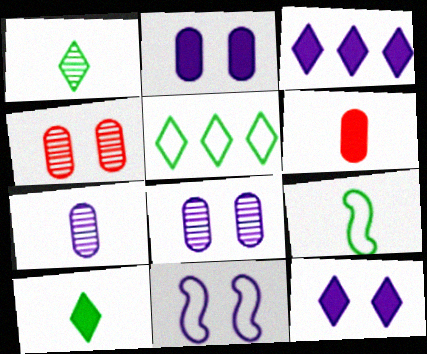[[3, 4, 9], 
[3, 7, 11], 
[8, 11, 12]]